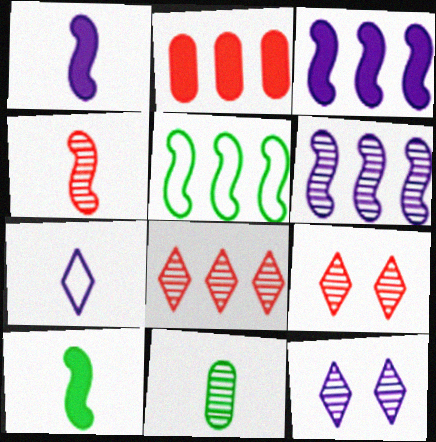[[6, 9, 11]]